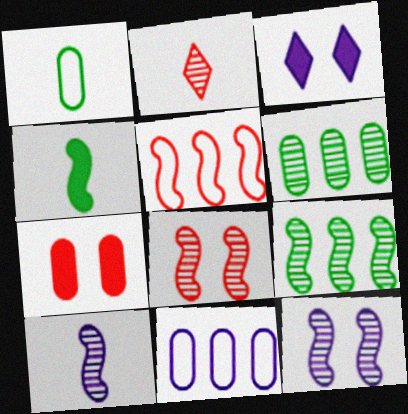[[2, 5, 7], 
[2, 6, 12], 
[3, 10, 11], 
[4, 5, 12], 
[8, 9, 10]]